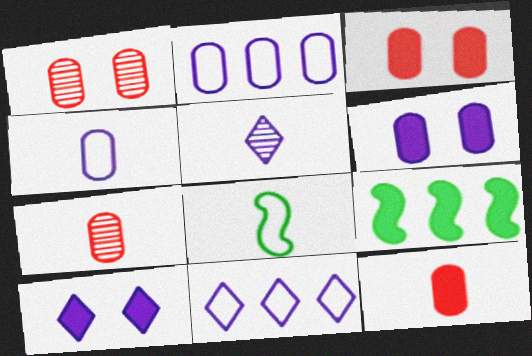[[5, 8, 12], 
[5, 10, 11], 
[9, 10, 12]]